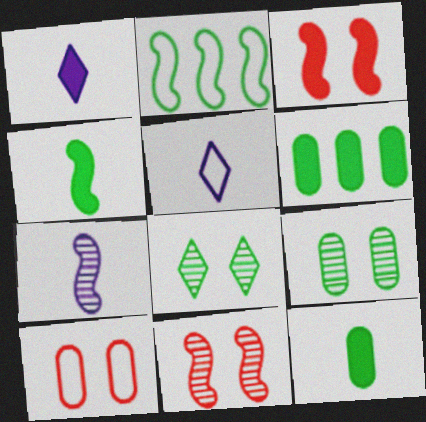[[1, 3, 6], 
[2, 3, 7], 
[2, 5, 10], 
[2, 8, 12], 
[5, 6, 11]]